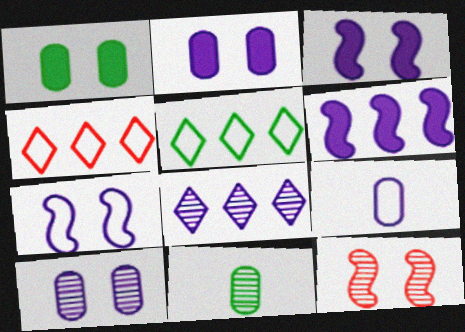[[3, 4, 11], 
[3, 8, 9], 
[8, 11, 12]]